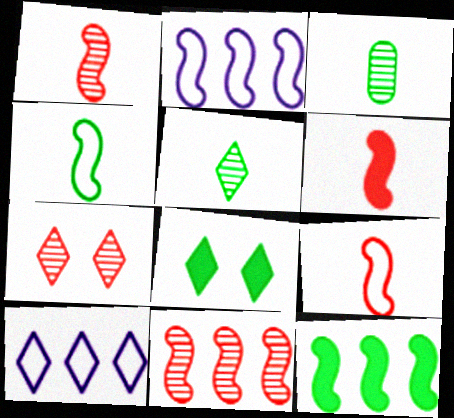[[1, 6, 9], 
[2, 11, 12]]